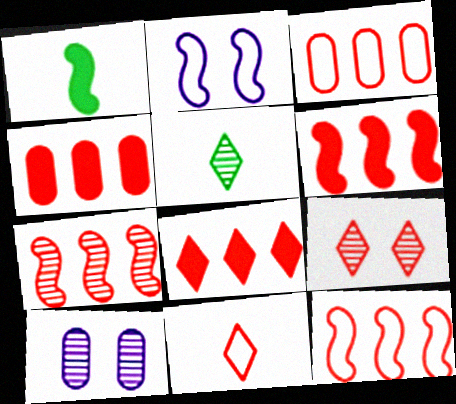[[1, 2, 7], 
[2, 4, 5], 
[3, 7, 8], 
[4, 6, 8], 
[5, 7, 10], 
[6, 7, 12], 
[8, 9, 11]]